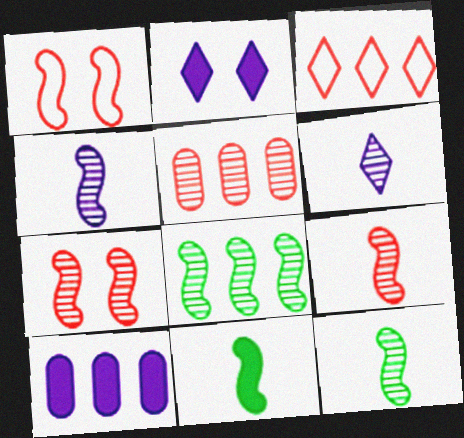[[3, 8, 10], 
[4, 7, 8], 
[4, 9, 12]]